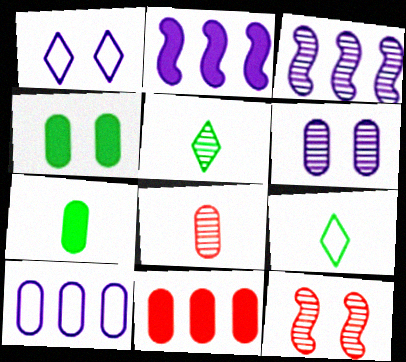[[1, 4, 12], 
[4, 8, 10]]